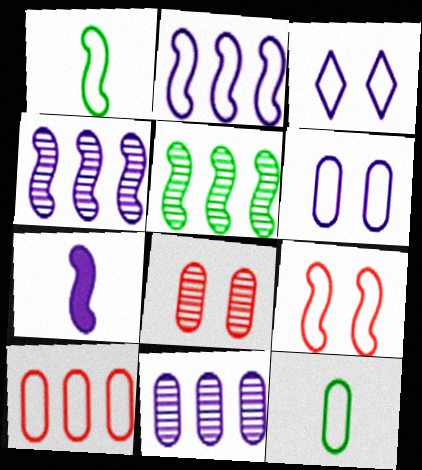[[1, 2, 9], 
[1, 3, 10], 
[3, 7, 11], 
[5, 7, 9], 
[6, 10, 12]]